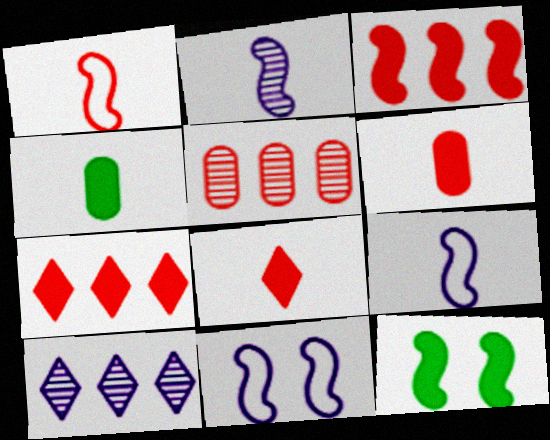[]